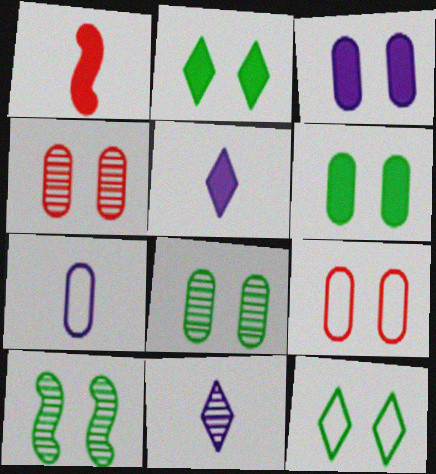[[3, 8, 9], 
[6, 10, 12]]